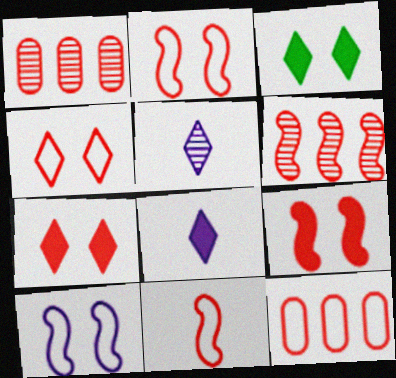[[1, 7, 11], 
[4, 11, 12], 
[6, 9, 11]]